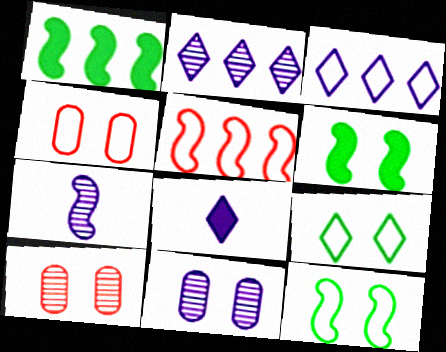[[2, 7, 11], 
[5, 6, 7]]